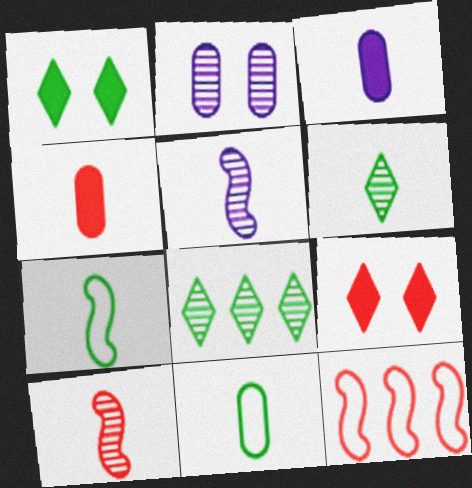[[2, 8, 10]]